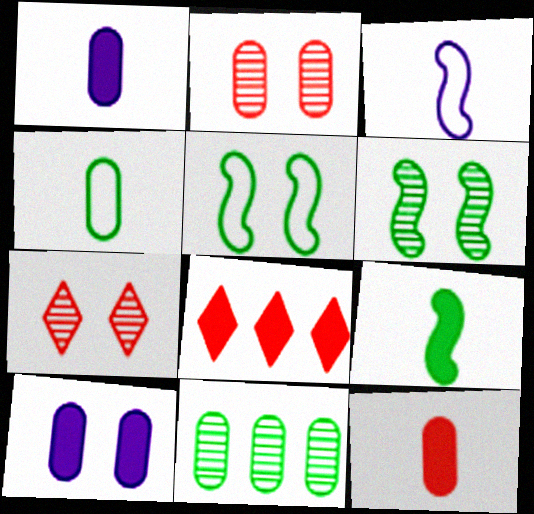[[5, 7, 10], 
[8, 9, 10]]